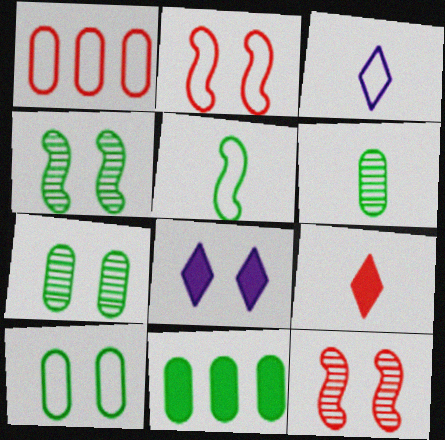[[1, 9, 12], 
[2, 7, 8], 
[3, 11, 12], 
[6, 10, 11], 
[8, 10, 12]]